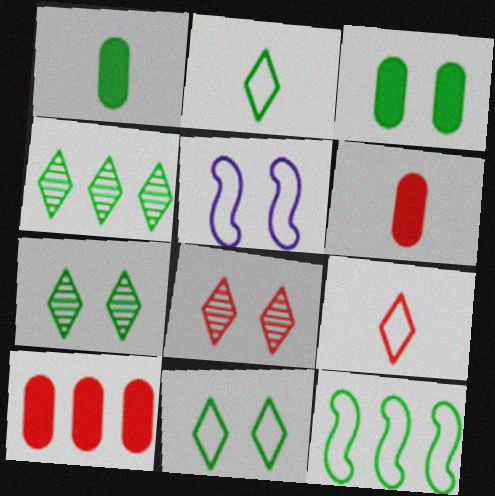[[1, 7, 12], 
[3, 5, 8], 
[4, 5, 6]]